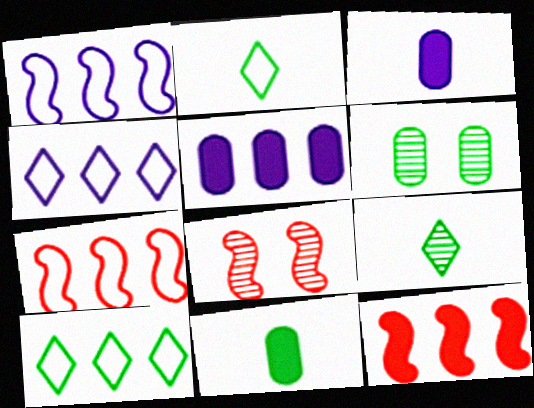[[2, 5, 8], 
[3, 8, 10], 
[4, 8, 11]]